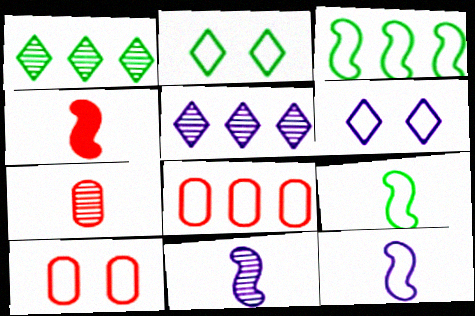[[2, 8, 12], 
[4, 9, 11], 
[6, 8, 9]]